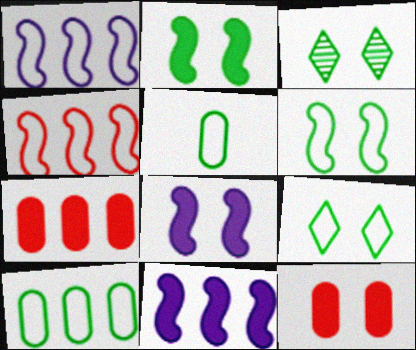[]